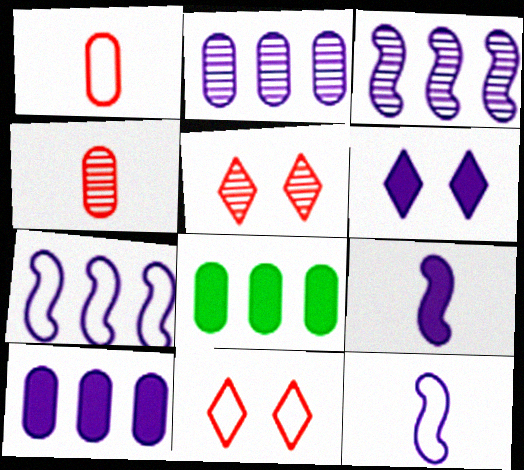[[2, 6, 12], 
[5, 8, 12], 
[6, 9, 10]]